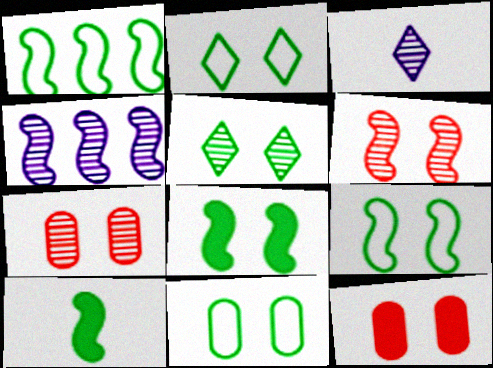[[1, 3, 12], 
[2, 9, 11], 
[5, 8, 11]]